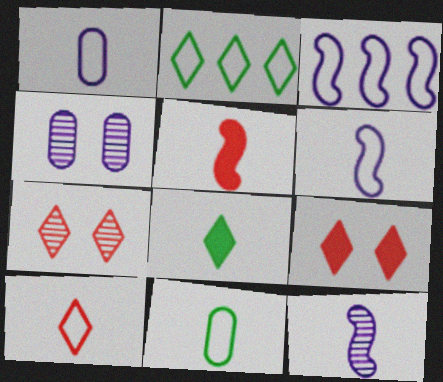[[2, 4, 5], 
[6, 10, 11]]